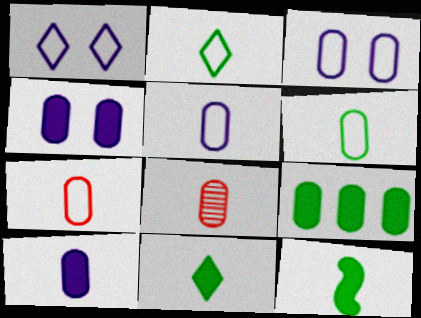[[3, 8, 9], 
[5, 6, 7], 
[6, 8, 10]]